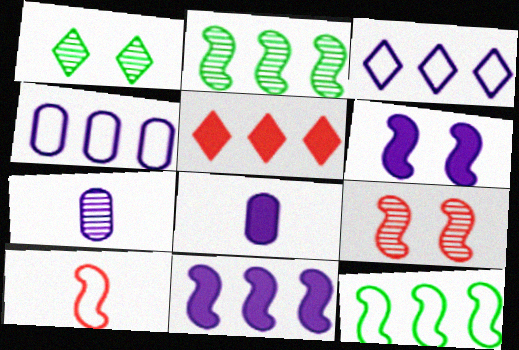[[2, 4, 5], 
[2, 6, 10], 
[3, 6, 7]]